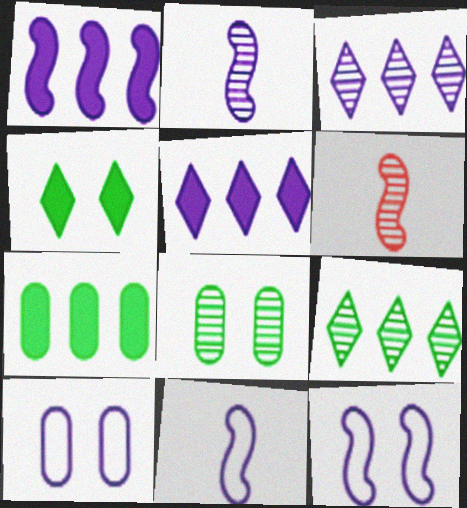[[1, 2, 12], 
[2, 5, 10], 
[3, 6, 8]]